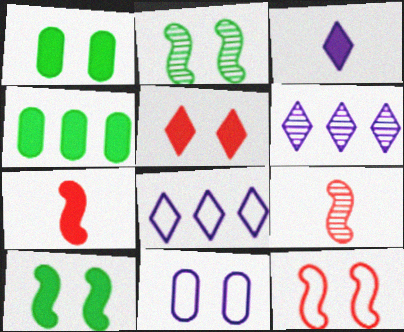[[1, 8, 9], 
[2, 5, 11]]